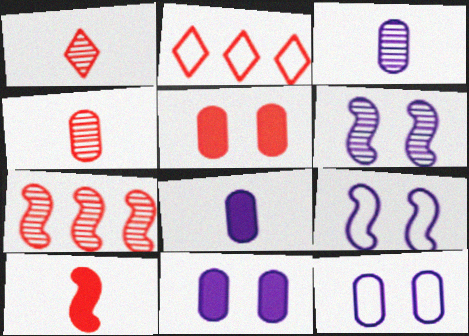[]